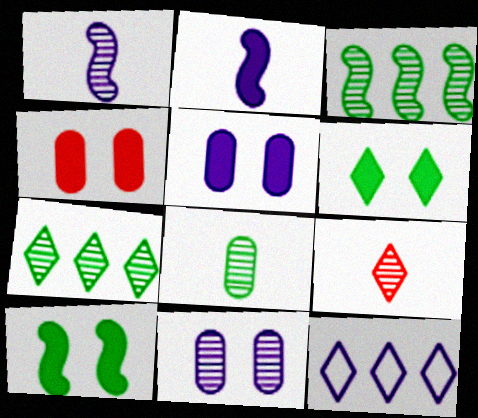[[1, 5, 12], 
[1, 8, 9], 
[2, 11, 12], 
[3, 9, 11], 
[6, 9, 12]]